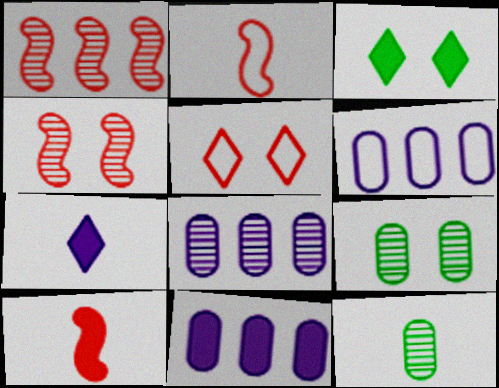[[2, 3, 8], 
[2, 7, 12], 
[3, 10, 11], 
[6, 8, 11]]